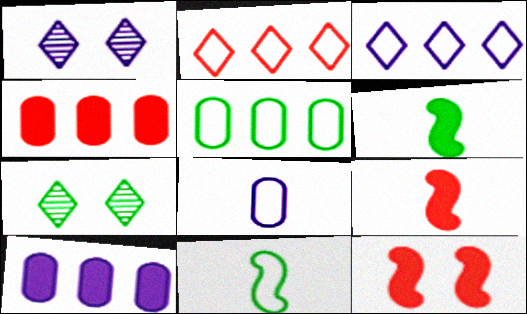[[1, 4, 11], 
[1, 5, 9], 
[5, 6, 7]]